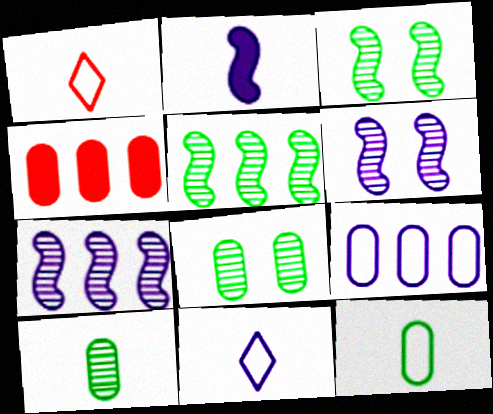[[1, 2, 10], 
[3, 4, 11]]